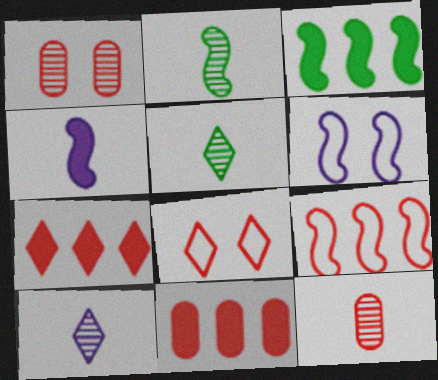[[2, 10, 12], 
[5, 6, 11]]